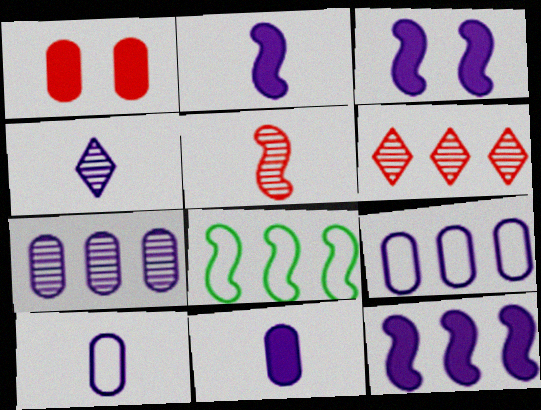[[1, 4, 8], 
[2, 3, 12], 
[2, 4, 10], 
[3, 4, 9], 
[3, 5, 8]]